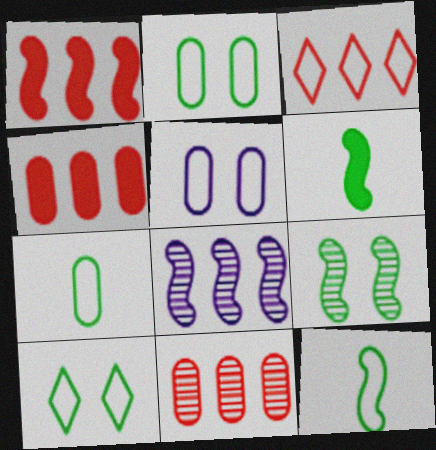[[1, 3, 11], 
[3, 5, 12]]